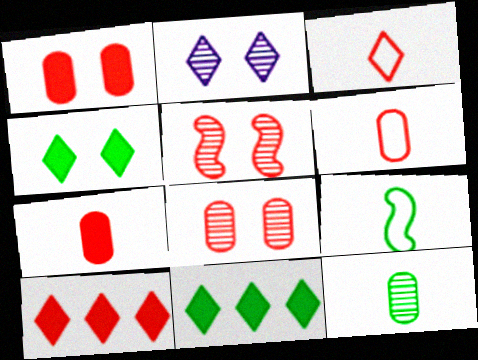[[2, 3, 11], 
[5, 6, 10]]